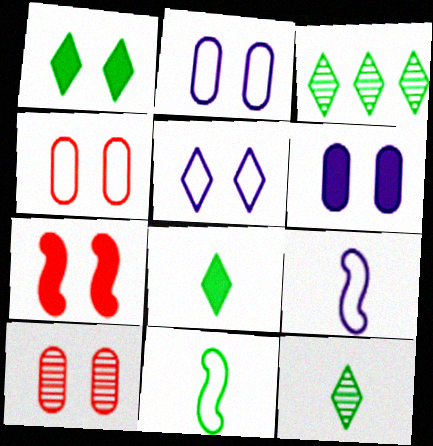[[1, 6, 7]]